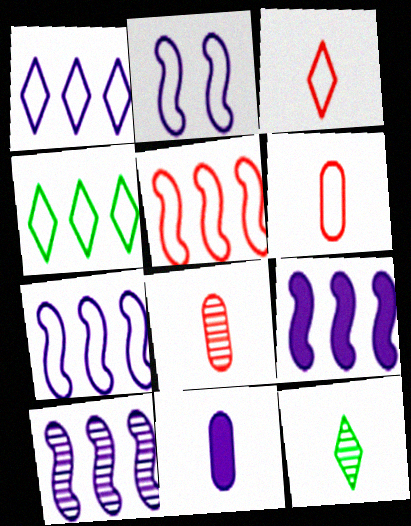[[2, 4, 6], 
[7, 9, 10]]